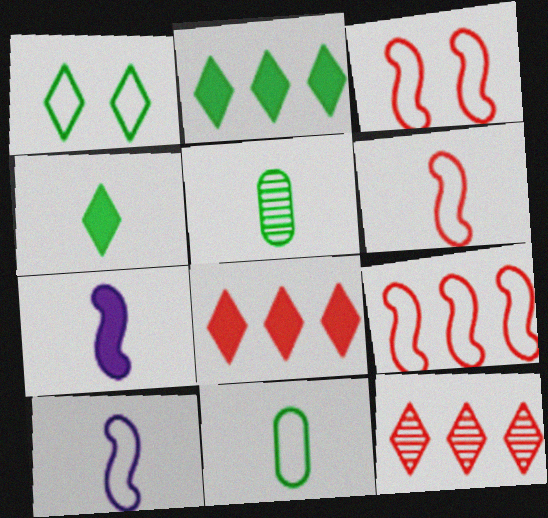[[3, 6, 9]]